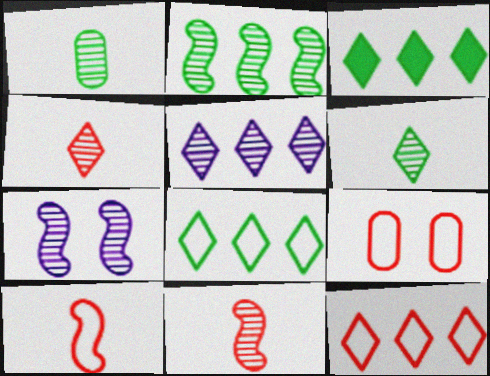[[2, 7, 11], 
[3, 5, 12], 
[9, 10, 12]]